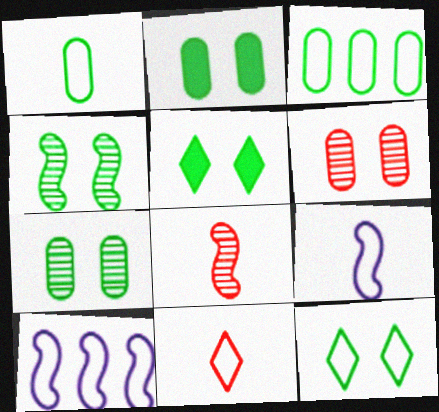[[1, 9, 11], 
[2, 4, 12]]